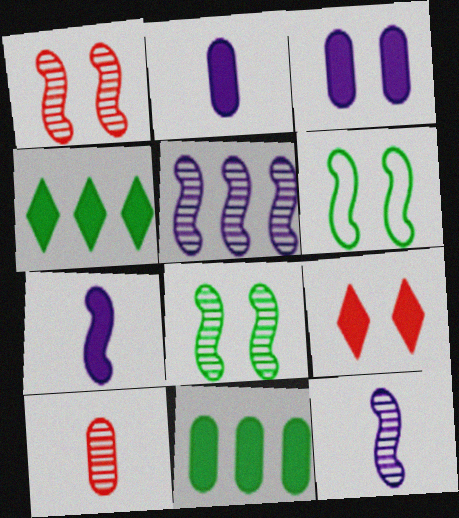[[7, 9, 11]]